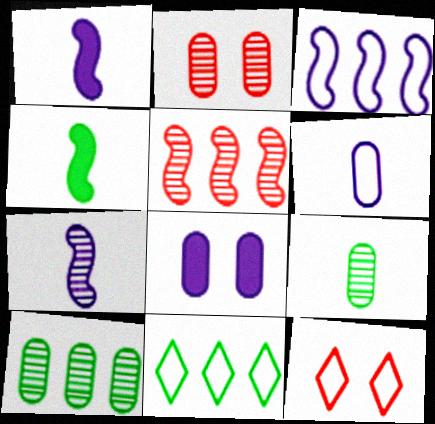[[1, 2, 11], 
[1, 10, 12]]